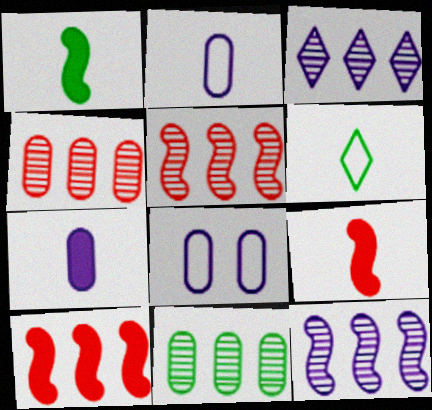[[3, 5, 11]]